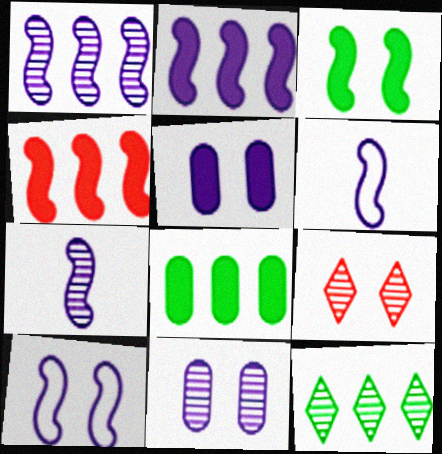[[2, 7, 10], 
[6, 8, 9]]